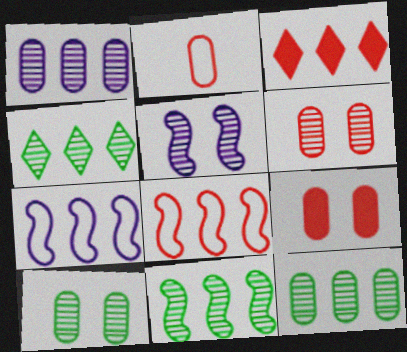[[3, 7, 12], 
[4, 11, 12]]